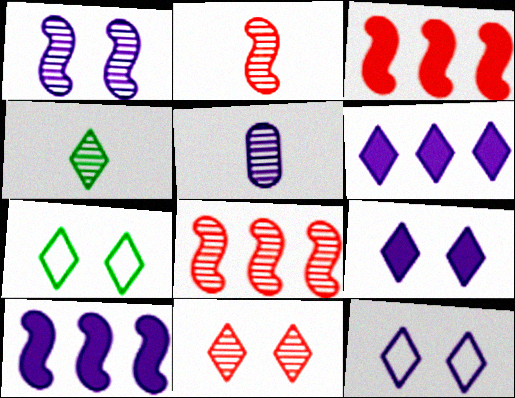[[2, 4, 5], 
[3, 5, 7], 
[5, 10, 12], 
[7, 9, 11]]